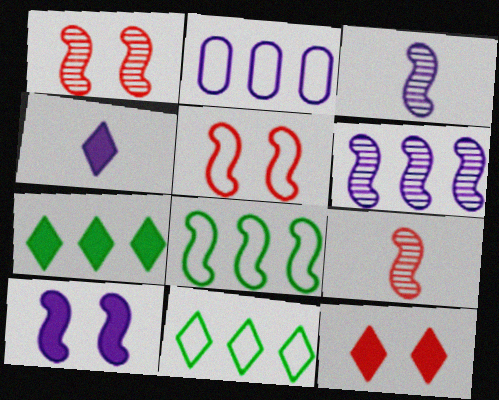[[4, 7, 12], 
[8, 9, 10]]